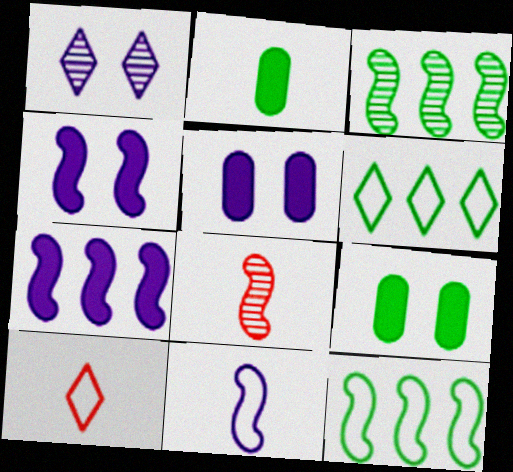[[3, 5, 10], 
[4, 8, 12], 
[5, 6, 8]]